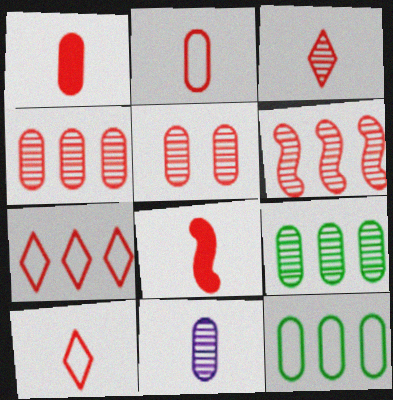[[2, 3, 8], 
[3, 5, 6], 
[5, 7, 8], 
[5, 9, 11]]